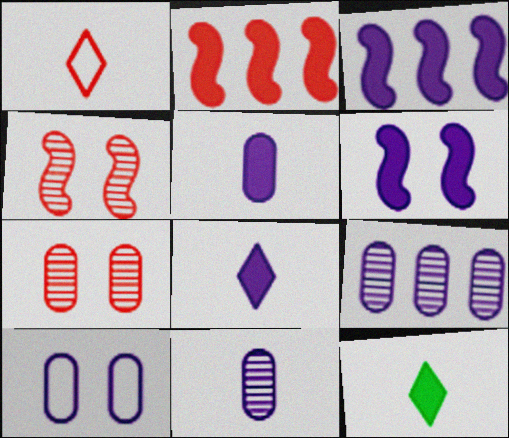[[1, 2, 7], 
[5, 9, 10]]